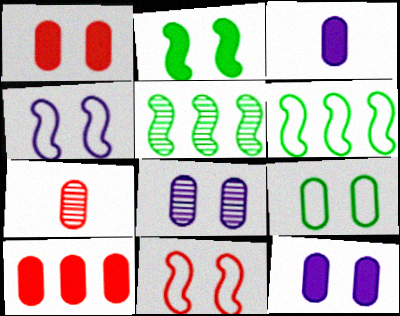[[1, 8, 9]]